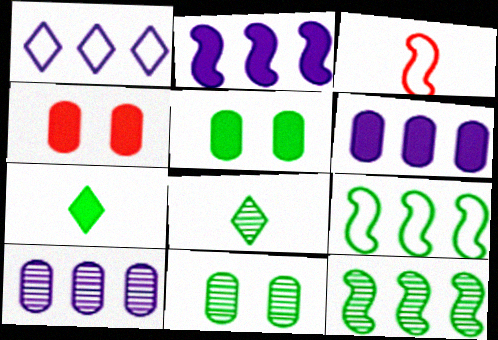[[1, 2, 10], 
[2, 4, 7], 
[5, 8, 9], 
[7, 9, 11], 
[8, 11, 12]]